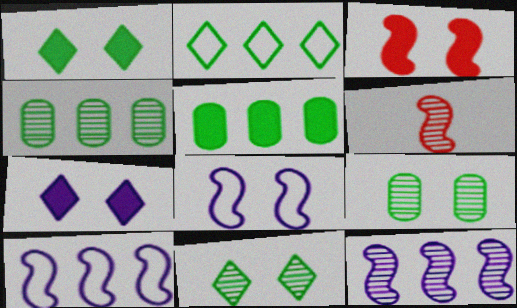[]